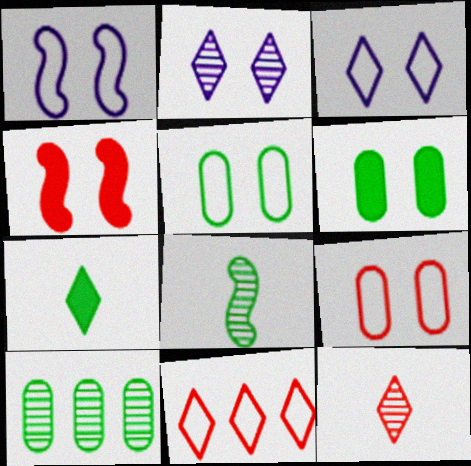[[2, 4, 5], 
[2, 7, 11]]